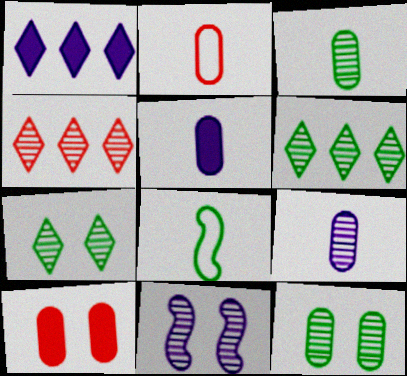[[2, 3, 5], 
[3, 4, 11]]